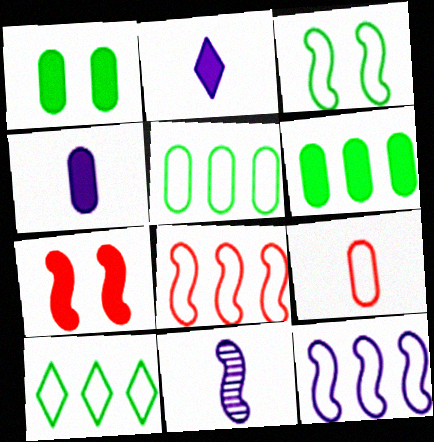[[2, 6, 7]]